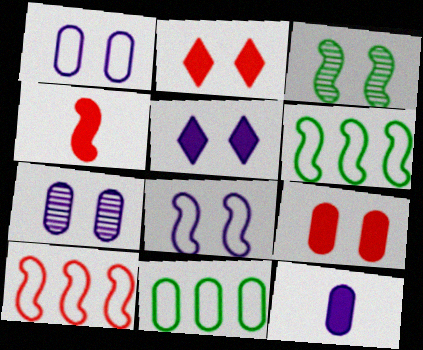[[1, 2, 3], 
[5, 7, 8]]